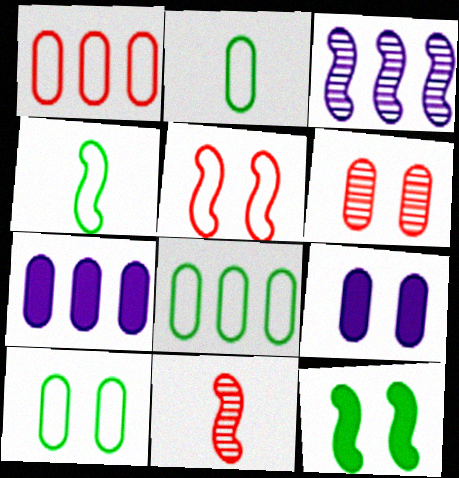[[2, 6, 7], 
[2, 8, 10], 
[6, 9, 10]]